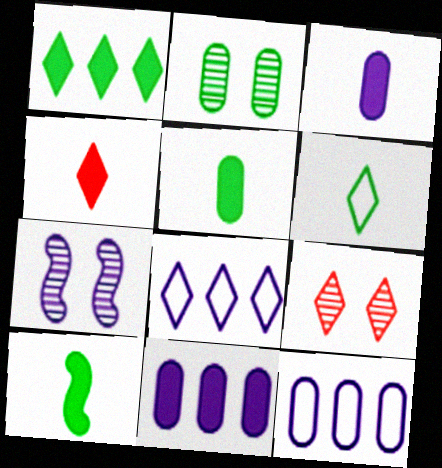[[2, 7, 9], 
[3, 4, 10], 
[3, 7, 8], 
[9, 10, 12]]